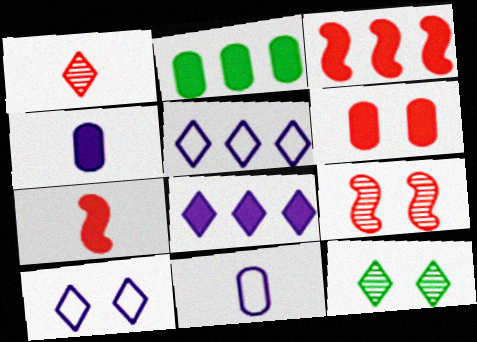[[2, 3, 8], 
[2, 4, 6], 
[3, 11, 12]]